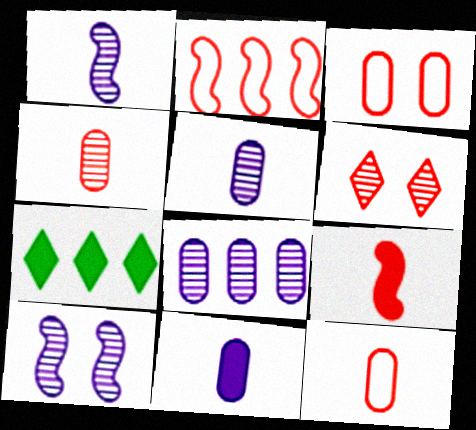[[1, 3, 7], 
[2, 7, 8], 
[7, 10, 12]]